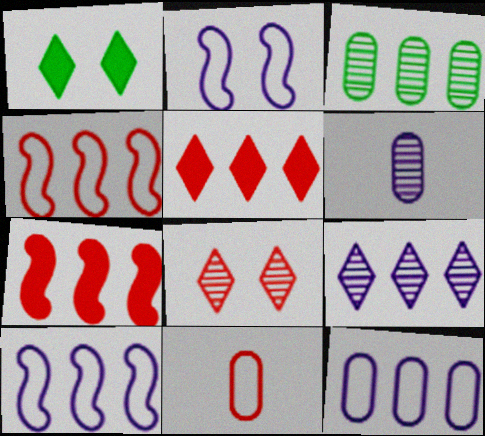[[1, 4, 6], 
[3, 5, 10], 
[7, 8, 11]]